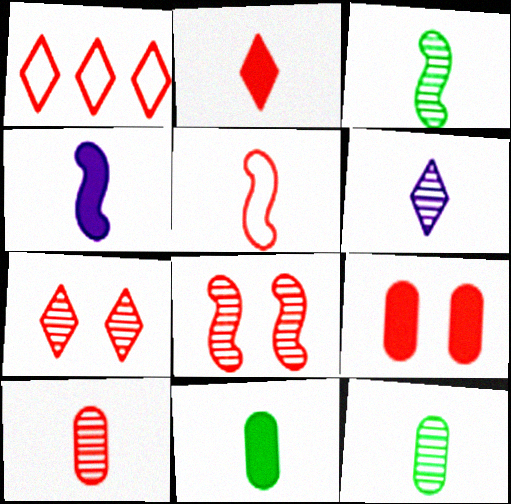[[1, 2, 7], 
[2, 4, 11], 
[2, 5, 10], 
[3, 4, 5], 
[3, 6, 10], 
[5, 6, 11]]